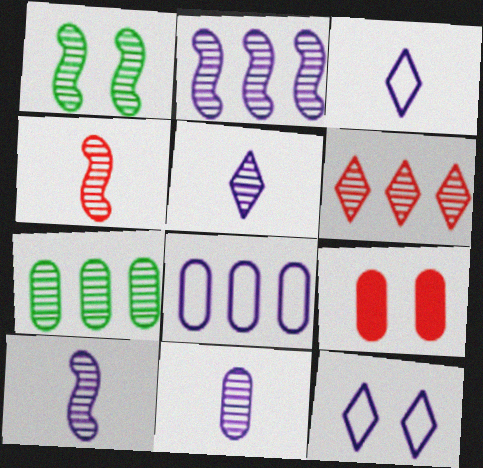[[1, 2, 4], 
[1, 6, 11], 
[1, 9, 12], 
[2, 6, 7], 
[5, 10, 11]]